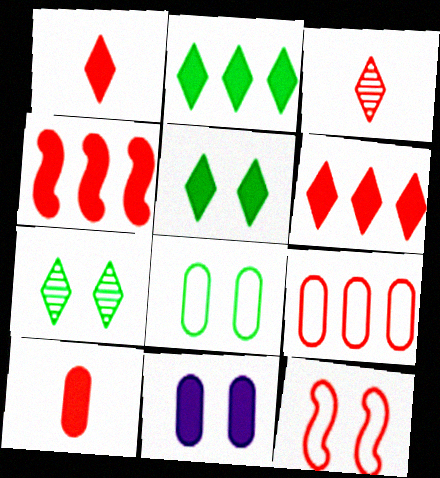[[7, 11, 12]]